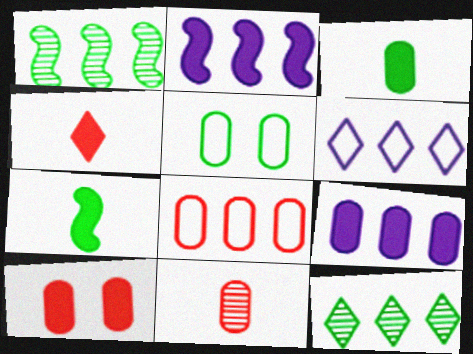[[2, 8, 12], 
[3, 9, 10], 
[5, 7, 12], 
[5, 9, 11], 
[8, 10, 11]]